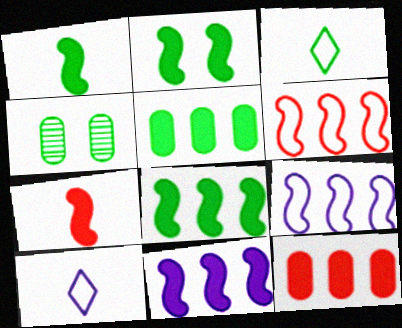[[1, 2, 8], 
[2, 7, 11], 
[3, 4, 8]]